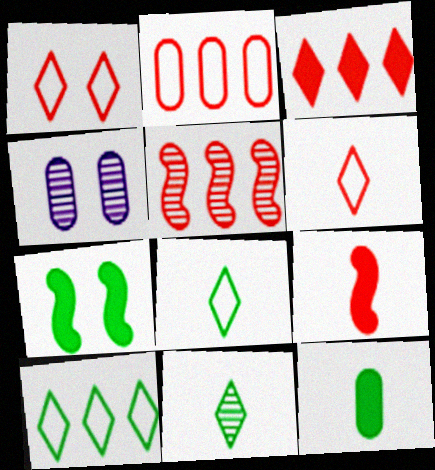[[1, 4, 7], 
[2, 3, 5], 
[2, 4, 12], 
[4, 5, 11], 
[4, 9, 10]]